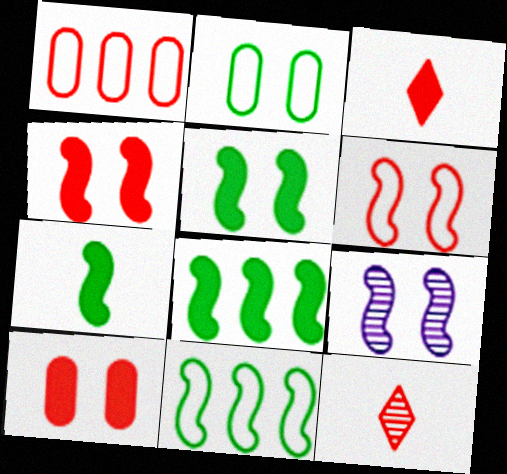[[1, 4, 12], 
[5, 6, 9], 
[5, 7, 8]]